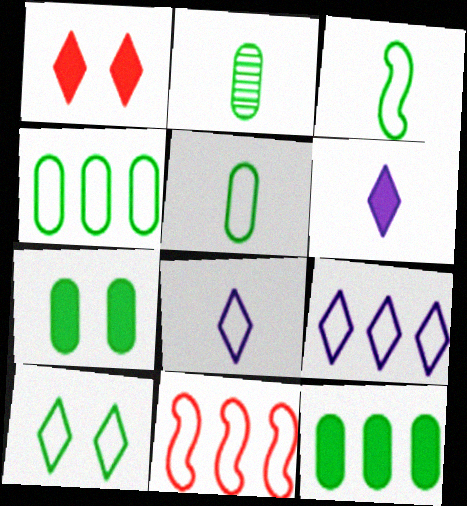[[2, 4, 7], 
[3, 4, 10], 
[4, 9, 11]]